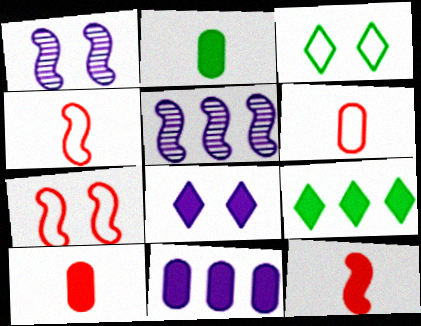[[1, 6, 9], 
[3, 5, 10]]